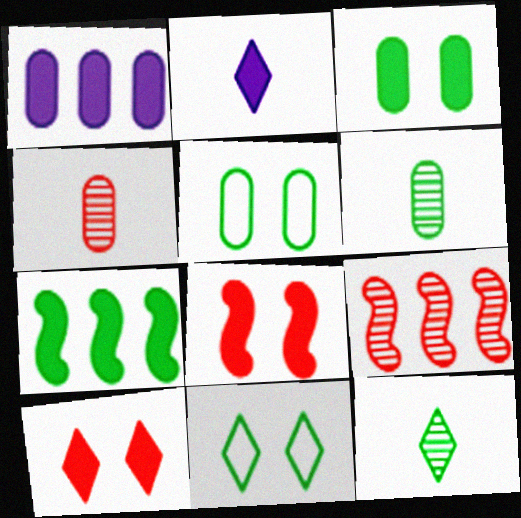[[1, 4, 5], 
[2, 5, 9], 
[5, 7, 12], 
[6, 7, 11]]